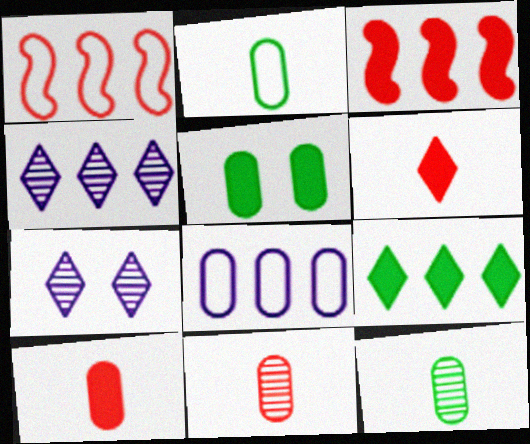[[2, 3, 7], 
[5, 8, 11]]